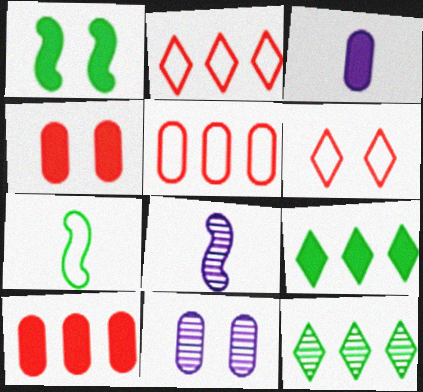[[1, 6, 11]]